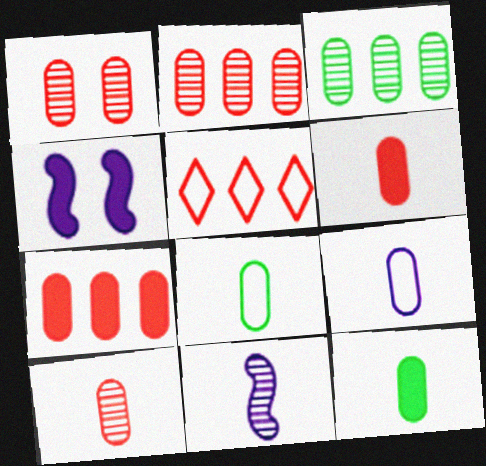[[1, 2, 10], 
[9, 10, 12]]